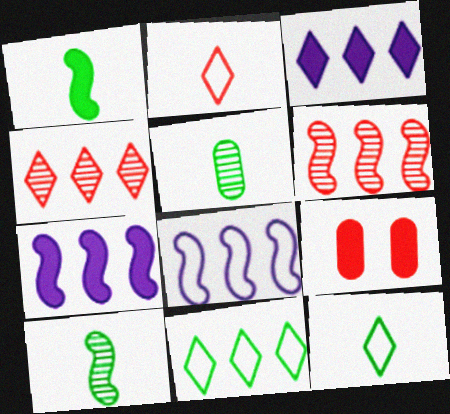[[1, 3, 9], 
[1, 5, 12], 
[2, 6, 9], 
[3, 4, 11]]